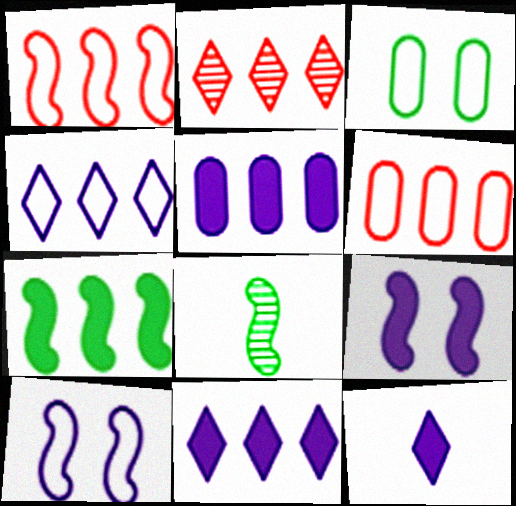[[1, 8, 9], 
[5, 9, 12]]